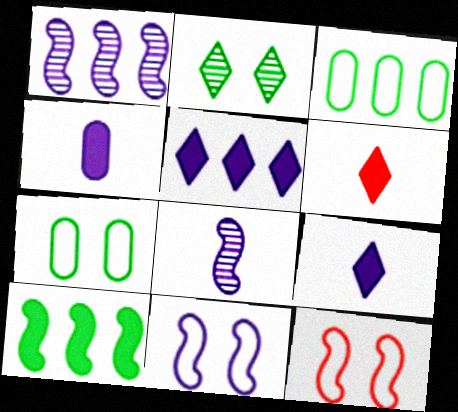[[1, 6, 7], 
[8, 10, 12]]